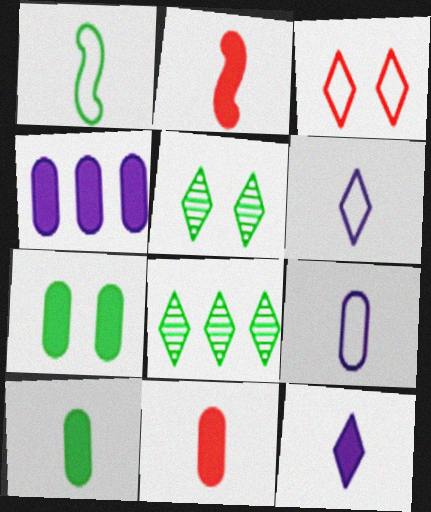[[1, 7, 8], 
[2, 10, 12], 
[3, 8, 12], 
[4, 7, 11]]